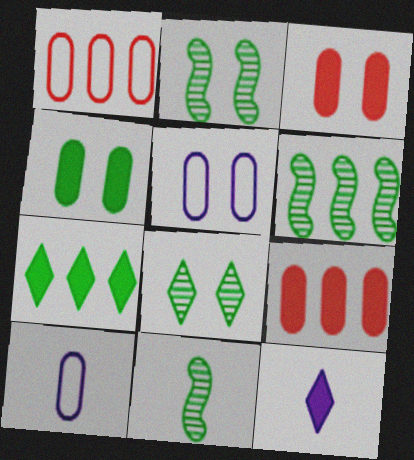[[1, 2, 12], 
[2, 6, 11]]